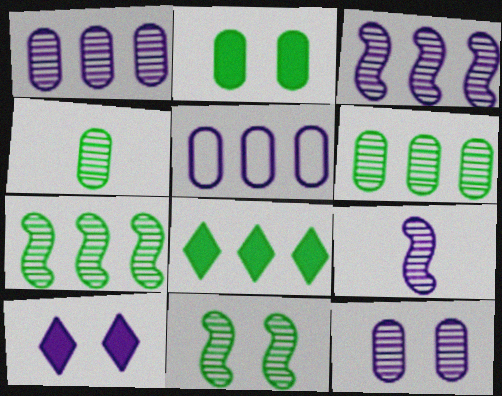[[5, 9, 10]]